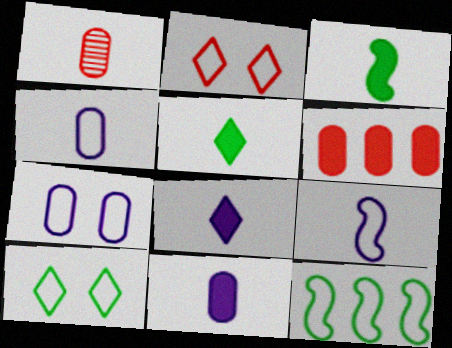[[1, 5, 9], 
[2, 4, 12]]